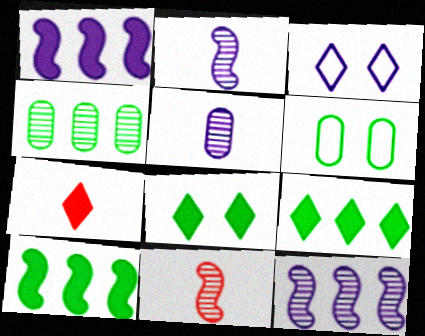[[1, 3, 5], 
[6, 7, 12]]